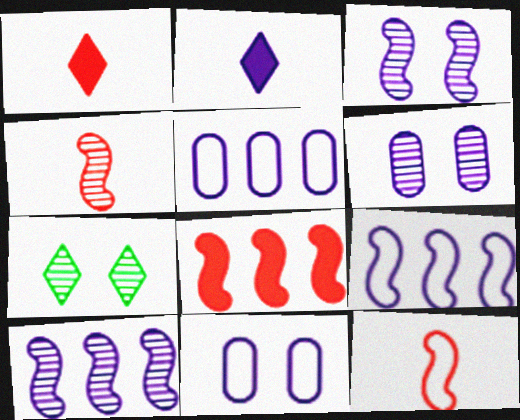[[2, 3, 5], 
[2, 6, 9], 
[2, 10, 11]]